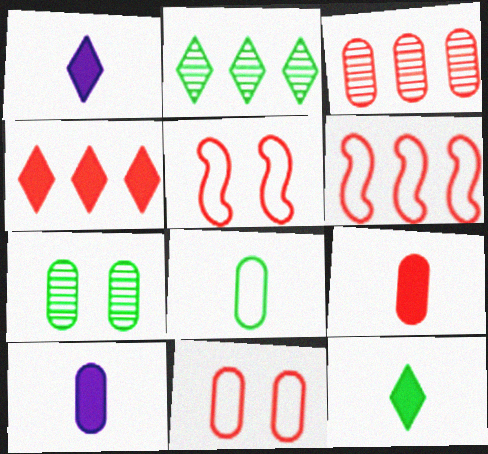[[1, 6, 7], 
[2, 5, 10], 
[3, 4, 6], 
[3, 9, 11]]